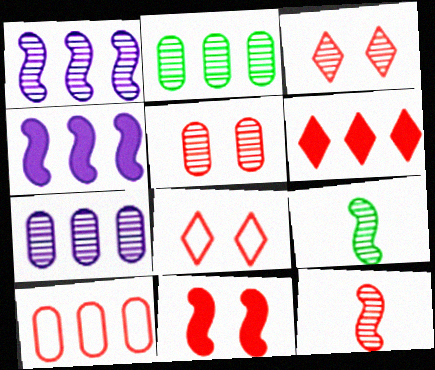[[3, 7, 9], 
[5, 8, 11]]